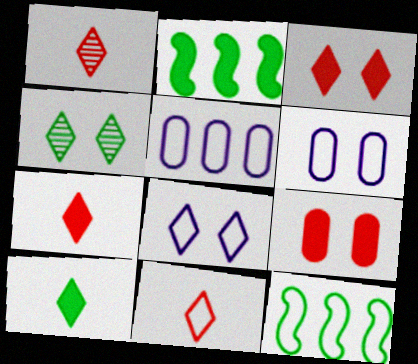[[1, 2, 6], 
[1, 7, 11], 
[3, 4, 8], 
[6, 11, 12]]